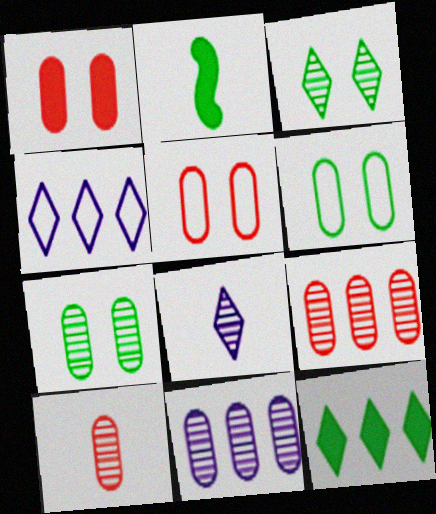[[7, 10, 11]]